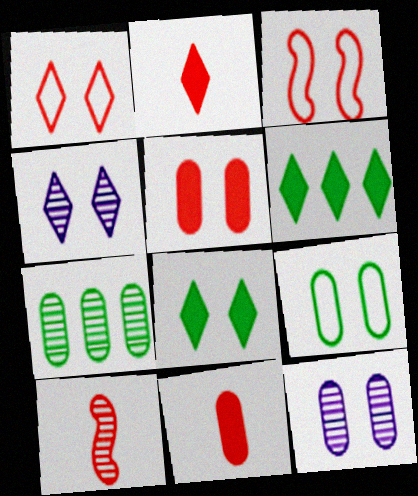[[1, 4, 8], 
[3, 8, 12], 
[4, 7, 10], 
[5, 9, 12]]